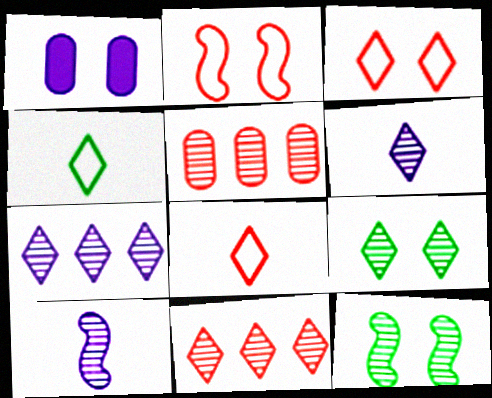[[1, 2, 9], 
[1, 3, 12], 
[5, 6, 12], 
[5, 9, 10], 
[6, 9, 11]]